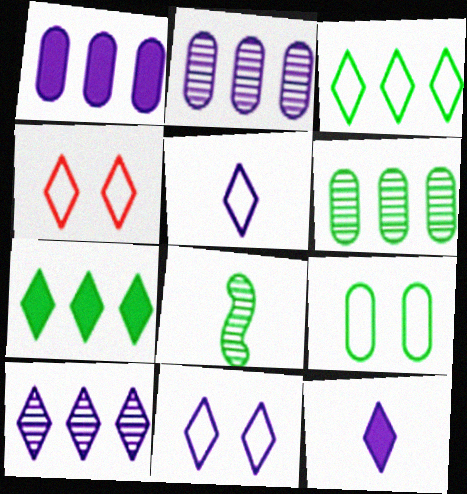[[1, 4, 8], 
[3, 4, 5], 
[7, 8, 9], 
[10, 11, 12]]